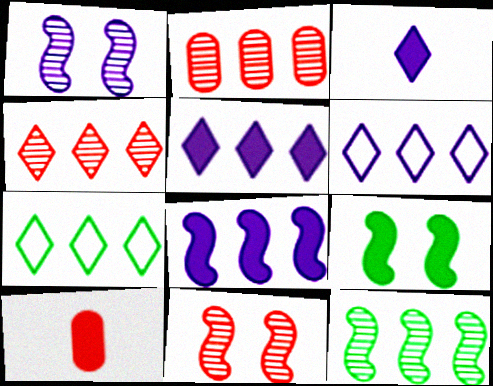[[1, 7, 10], 
[2, 7, 8], 
[4, 5, 7], 
[5, 9, 10]]